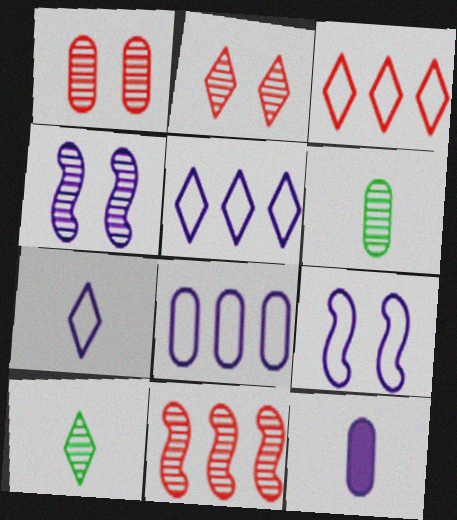[[4, 5, 12], 
[7, 8, 9]]